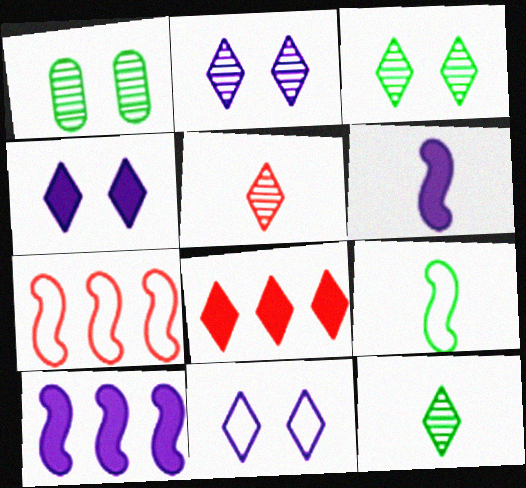[[2, 4, 11], 
[8, 11, 12]]